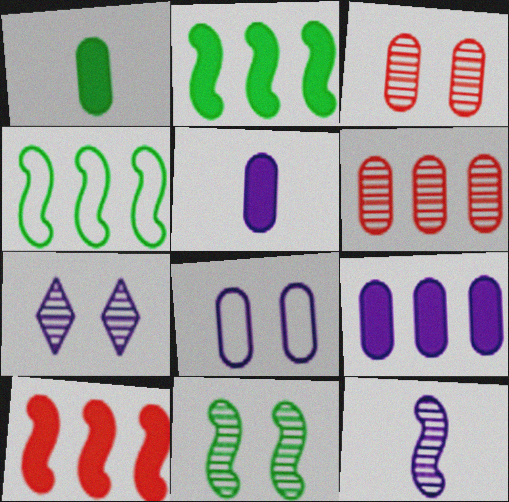[[1, 6, 8], 
[3, 7, 11]]